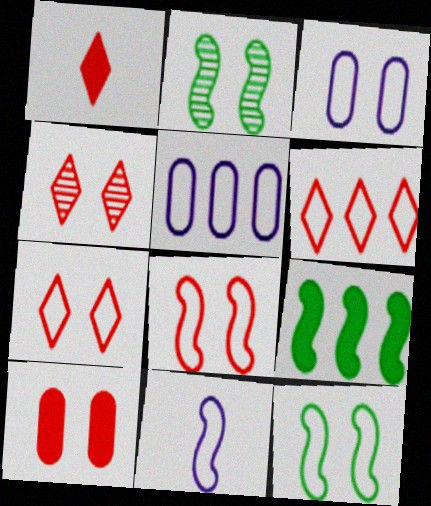[[1, 2, 5], 
[1, 4, 6], 
[3, 7, 12], 
[4, 8, 10]]